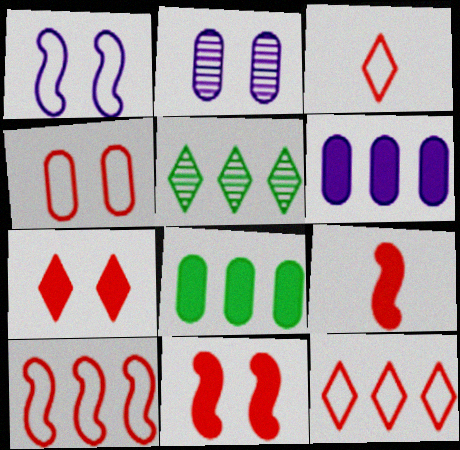[[3, 4, 10], 
[5, 6, 10]]